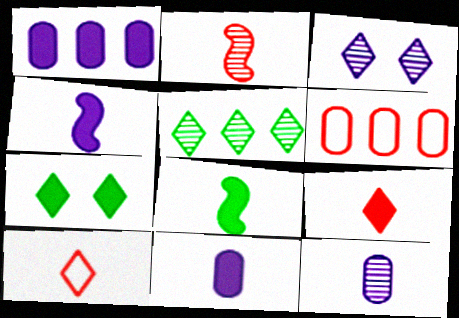[[3, 6, 8], 
[8, 9, 11], 
[8, 10, 12]]